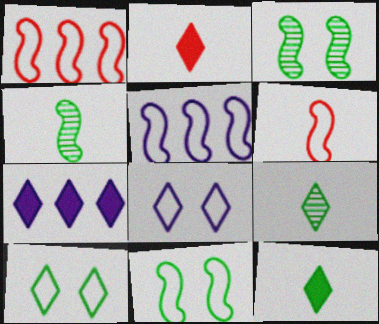[[5, 6, 11]]